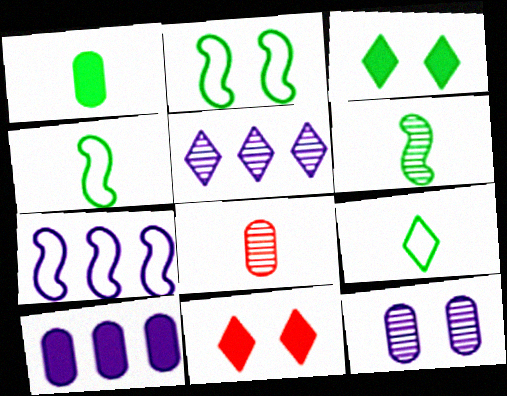[[1, 6, 9], 
[2, 11, 12], 
[3, 7, 8], 
[5, 7, 10], 
[5, 9, 11]]